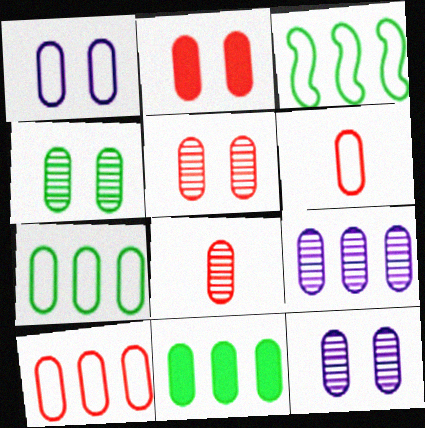[[1, 2, 4], 
[1, 6, 7], 
[1, 8, 11], 
[2, 8, 10], 
[4, 5, 12], 
[4, 8, 9], 
[6, 11, 12], 
[9, 10, 11]]